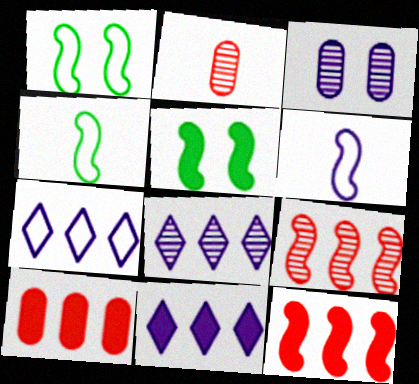[[1, 2, 11], 
[2, 5, 7], 
[3, 6, 11], 
[5, 6, 9], 
[7, 8, 11]]